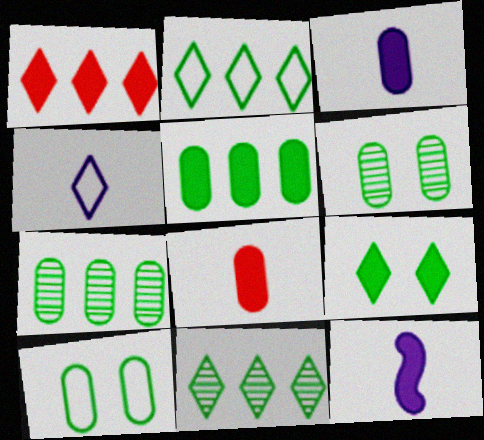[]